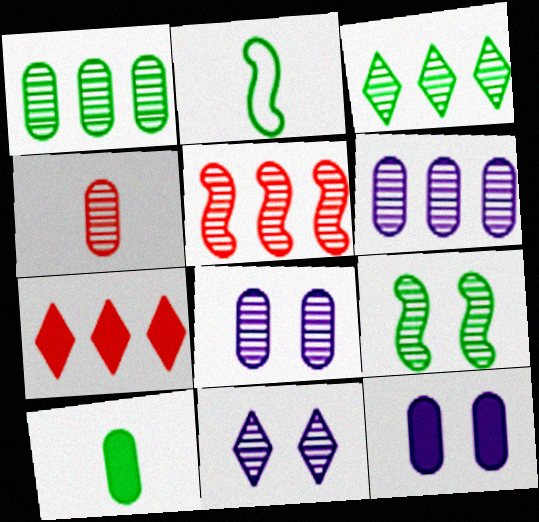[[1, 4, 8], 
[2, 7, 8], 
[3, 5, 6]]